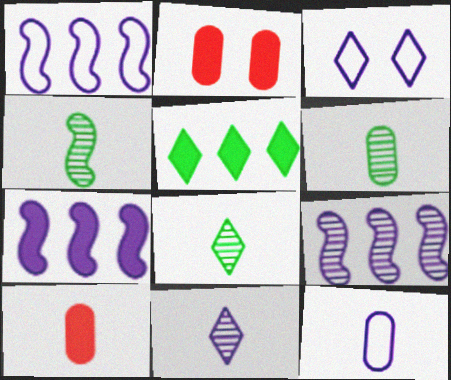[[1, 2, 8], 
[1, 3, 12], 
[1, 7, 9], 
[4, 6, 8], 
[6, 10, 12]]